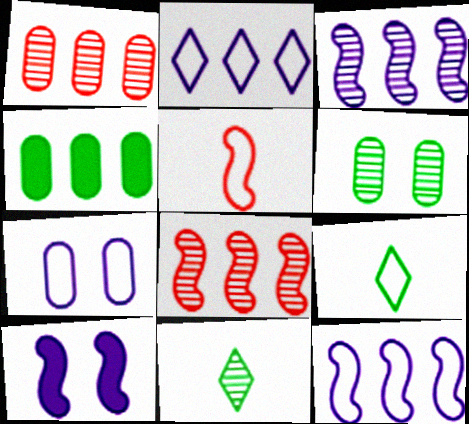[[1, 9, 10], 
[2, 4, 8]]